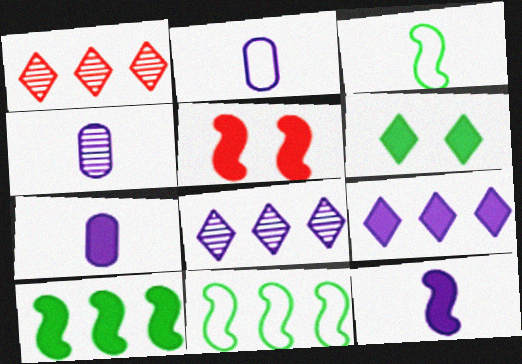[[2, 4, 7], 
[5, 10, 12]]